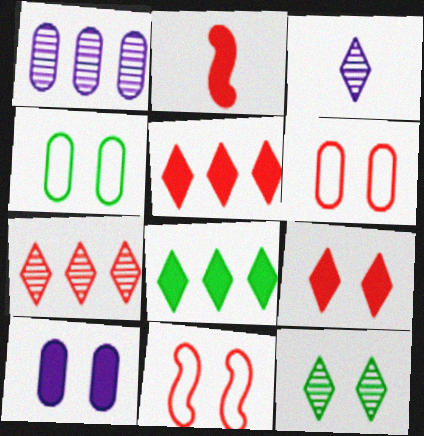[[2, 6, 7], 
[2, 8, 10], 
[3, 7, 12], 
[10, 11, 12]]